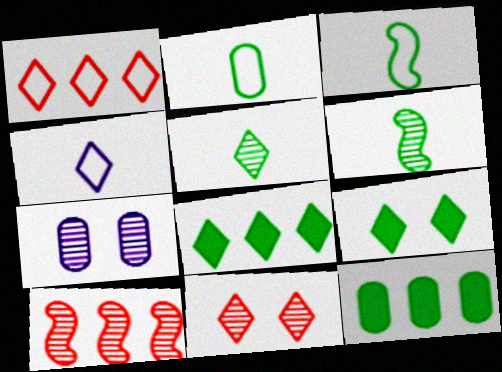[[4, 8, 11], 
[5, 7, 10]]